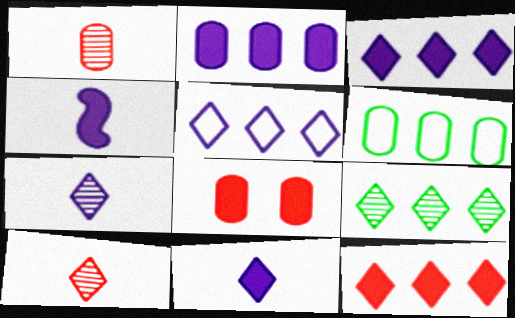[[5, 9, 12]]